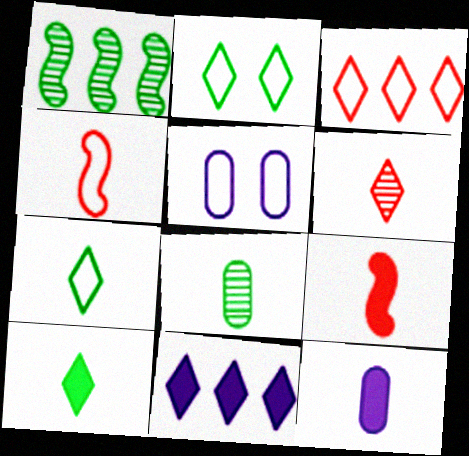[[2, 6, 11], 
[9, 10, 12]]